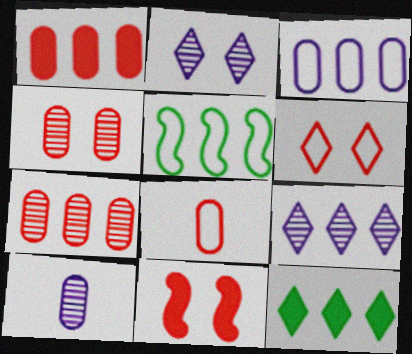[[1, 4, 8], 
[1, 5, 9], 
[4, 6, 11]]